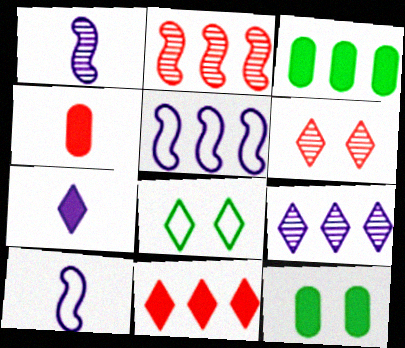[[3, 6, 10]]